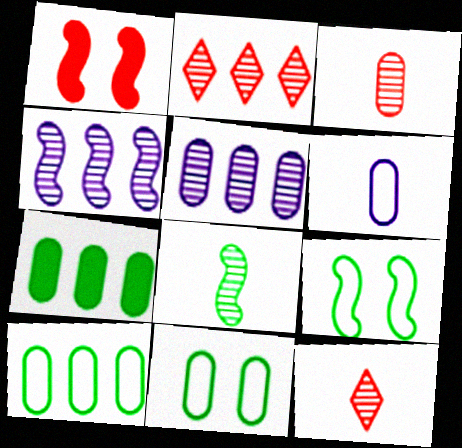[]